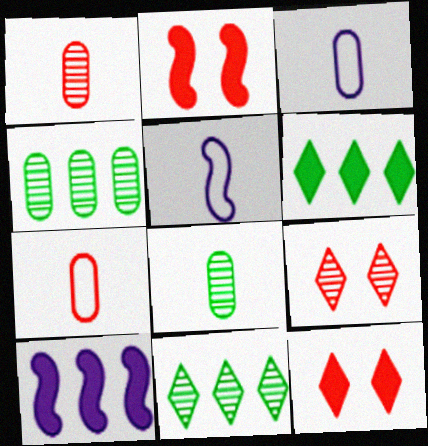[[2, 3, 11], 
[4, 5, 12]]